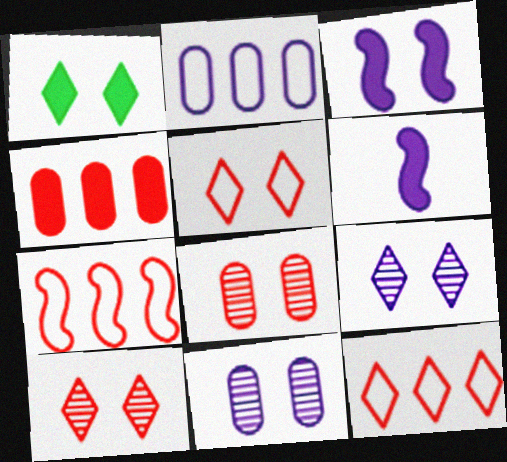[[1, 4, 6], 
[1, 5, 9], 
[2, 6, 9]]